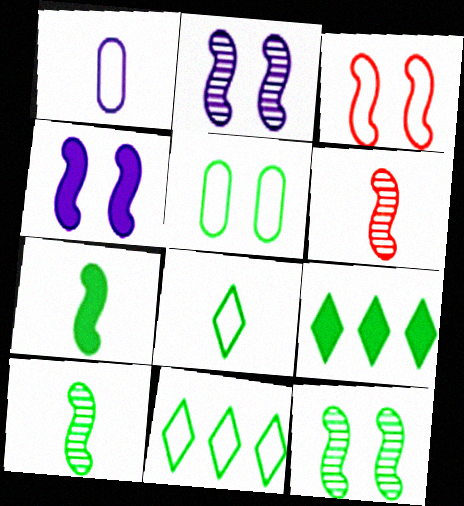[[1, 3, 11], 
[3, 4, 12], 
[5, 9, 10]]